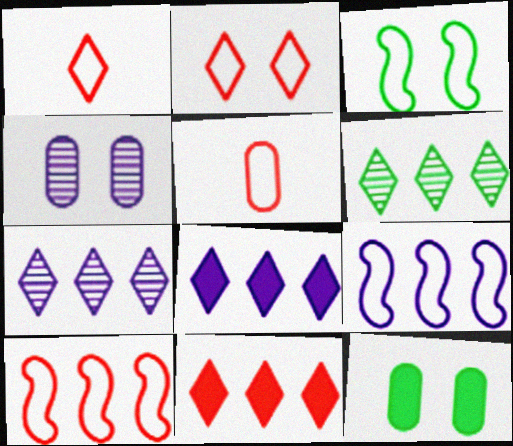[[2, 5, 10]]